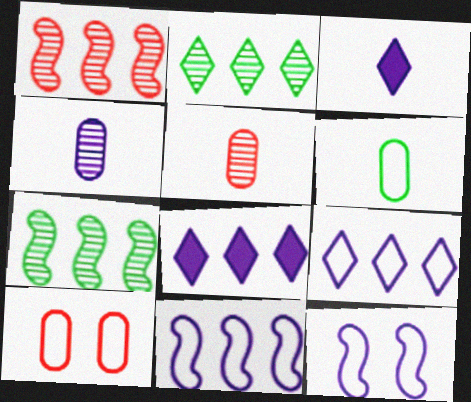[[3, 7, 10], 
[4, 8, 12]]